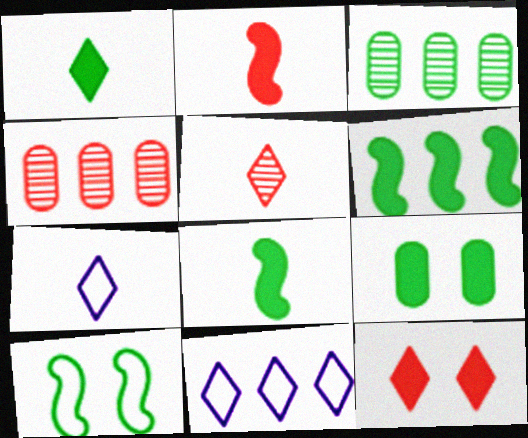[[1, 3, 10], 
[1, 5, 7], 
[1, 6, 9], 
[4, 6, 11]]